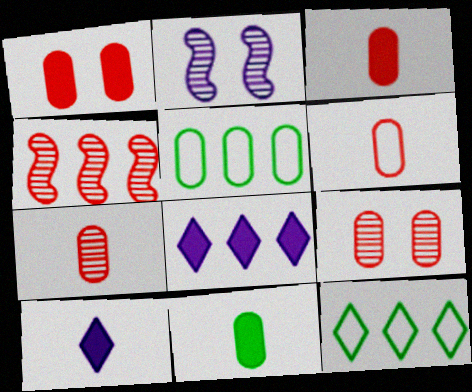[[2, 3, 12], 
[3, 6, 7], 
[4, 5, 8]]